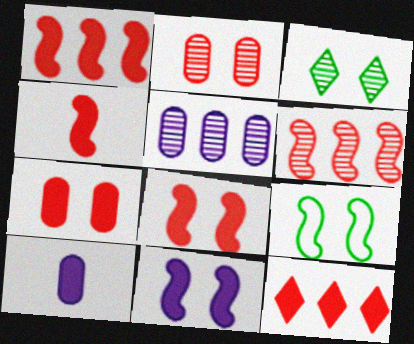[[1, 4, 8], 
[4, 7, 12]]